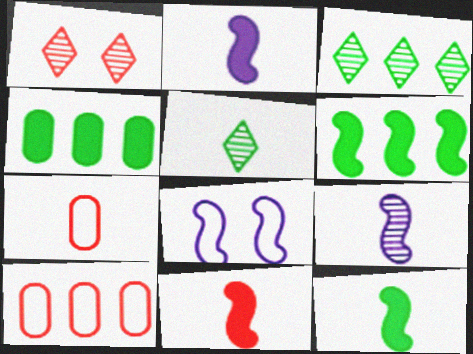[[1, 10, 11], 
[2, 5, 7], 
[2, 11, 12]]